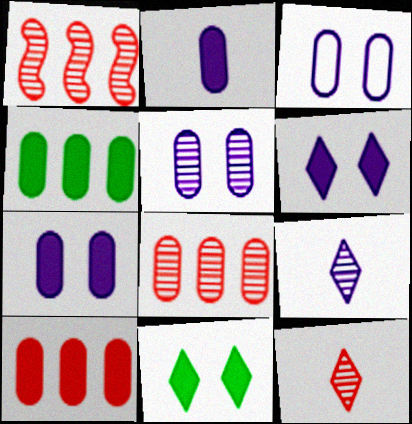[[3, 5, 7]]